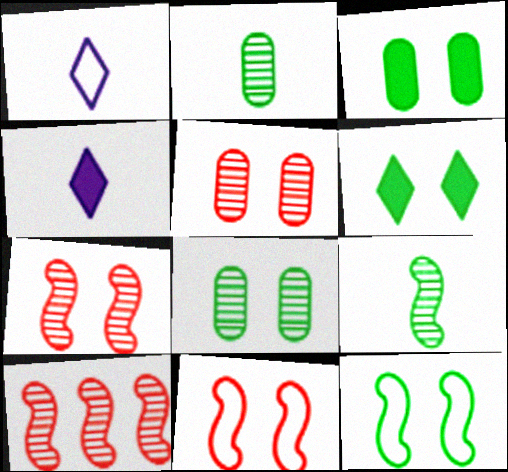[[1, 3, 10], 
[6, 8, 12]]